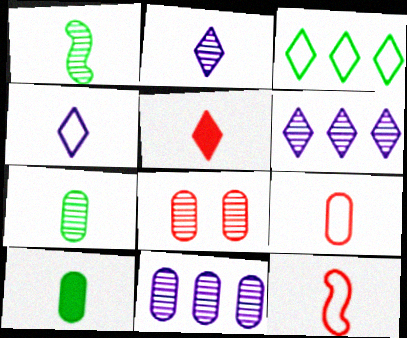[[1, 6, 8], 
[2, 10, 12], 
[7, 8, 11]]